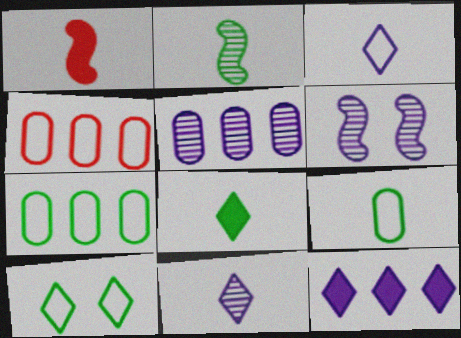[[1, 5, 10], 
[1, 9, 11], 
[2, 8, 9], 
[4, 6, 8], 
[5, 6, 11]]